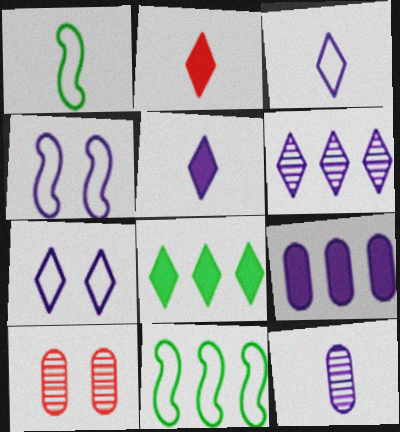[[1, 2, 12], 
[5, 6, 7], 
[5, 10, 11]]